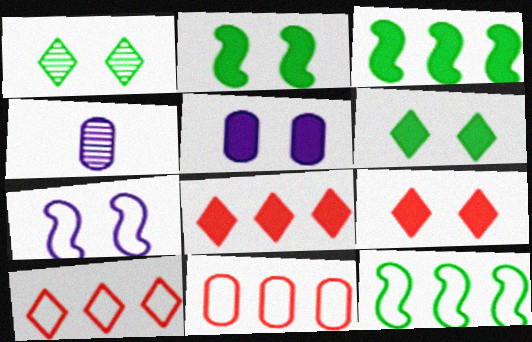[[2, 4, 10], 
[2, 5, 9], 
[4, 9, 12]]